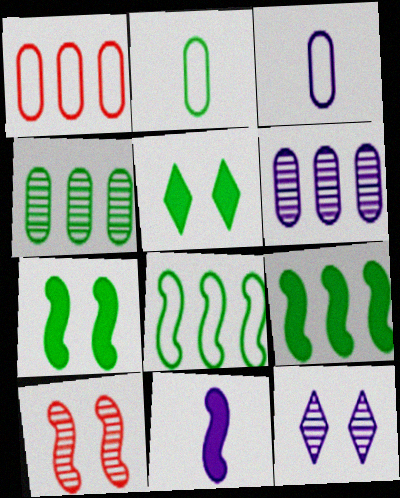[[8, 10, 11]]